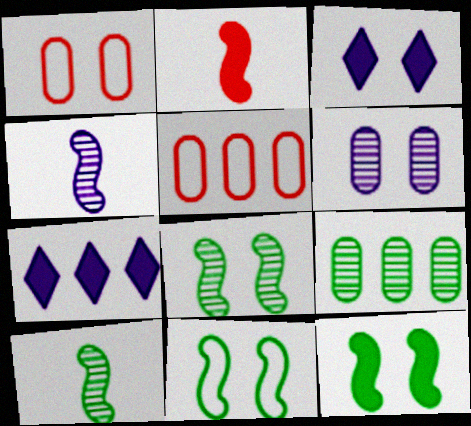[[1, 3, 8], 
[1, 7, 10], 
[3, 5, 10], 
[8, 11, 12]]